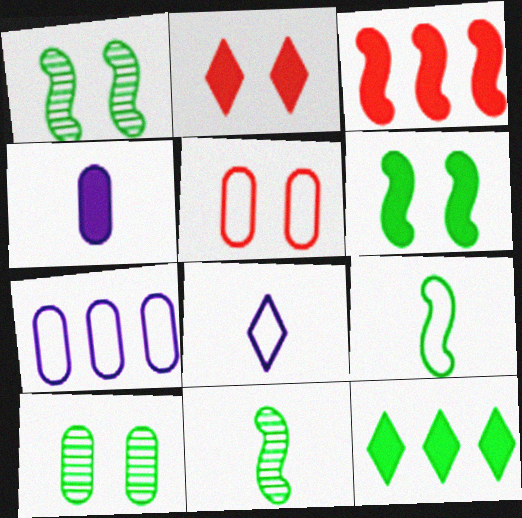[[2, 7, 11], 
[3, 8, 10], 
[9, 10, 12]]